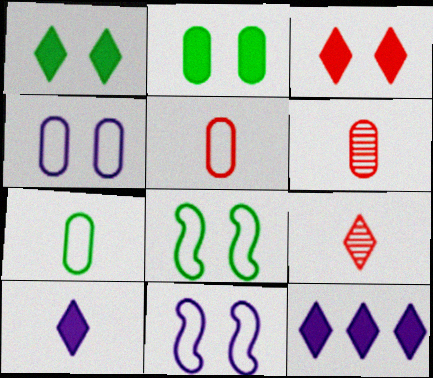[[6, 8, 12]]